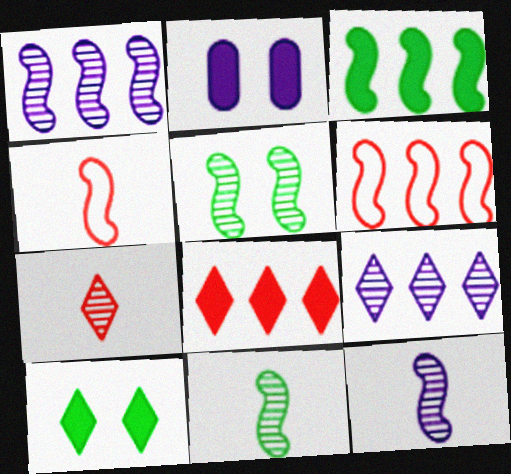[[1, 3, 6]]